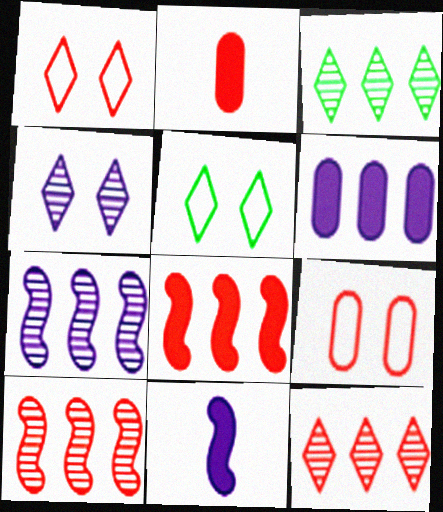[[1, 2, 10], 
[2, 5, 7], 
[3, 9, 11]]